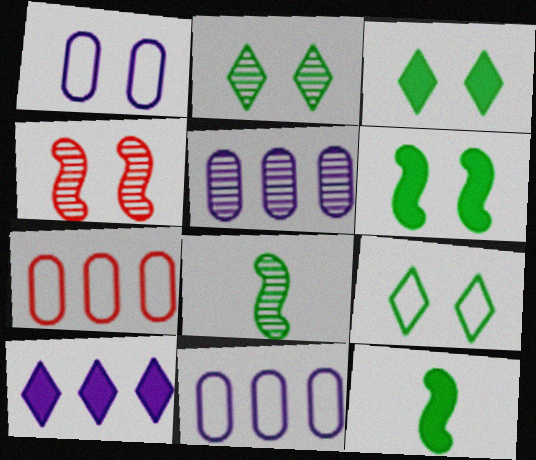[[1, 3, 4], 
[2, 3, 9]]